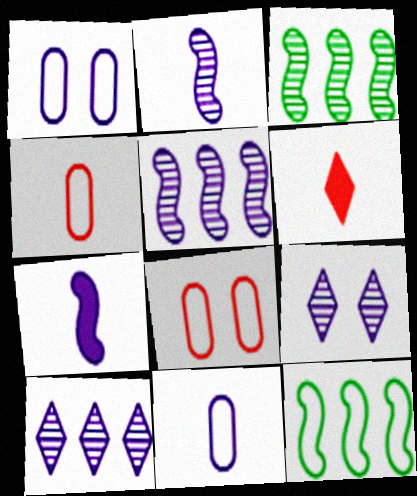[[1, 3, 6], 
[1, 7, 10]]